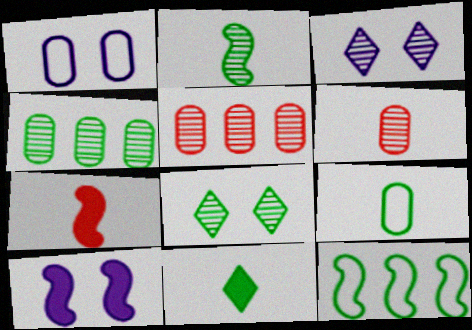[[1, 3, 10], 
[2, 3, 5], 
[2, 4, 8], 
[2, 9, 11]]